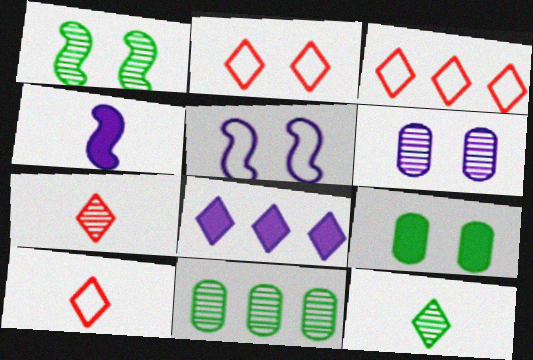[[1, 11, 12], 
[2, 3, 10], 
[2, 4, 11], 
[2, 8, 12]]